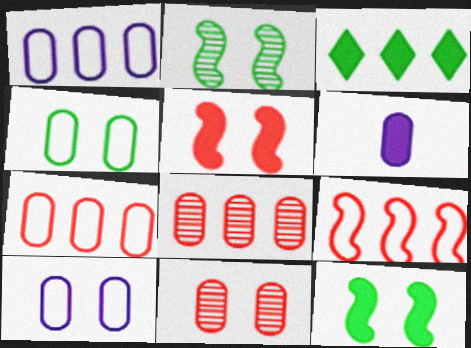[[3, 5, 6], 
[4, 6, 8]]